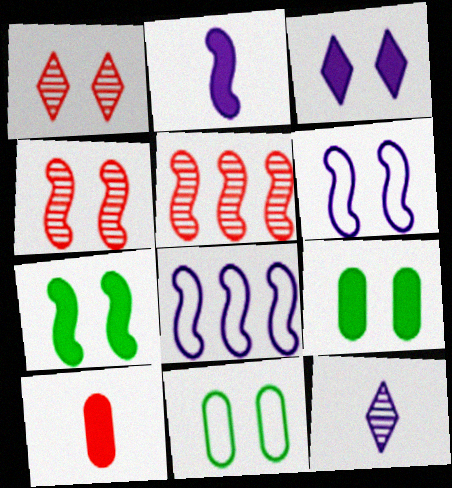[[1, 6, 9], 
[3, 4, 11], 
[4, 6, 7]]